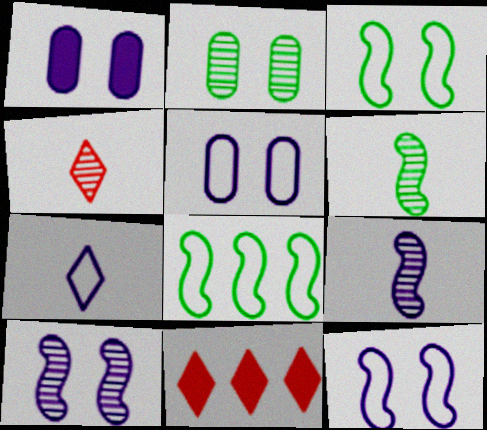[[1, 4, 8], 
[5, 6, 11]]